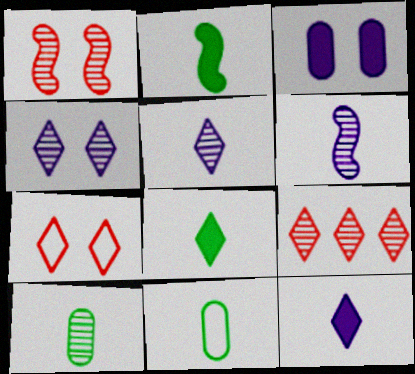[]